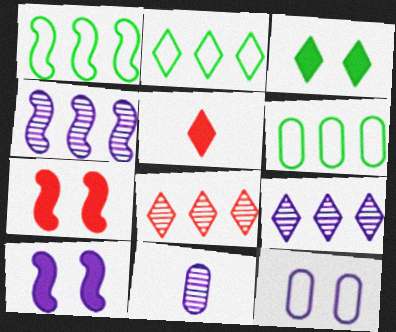[[1, 2, 6], 
[2, 7, 11]]